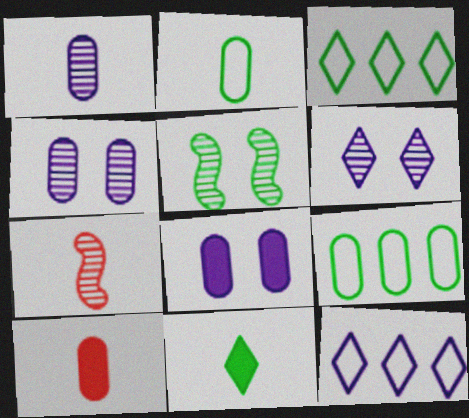[[1, 2, 10], 
[3, 7, 8], 
[4, 9, 10], 
[5, 9, 11], 
[5, 10, 12]]